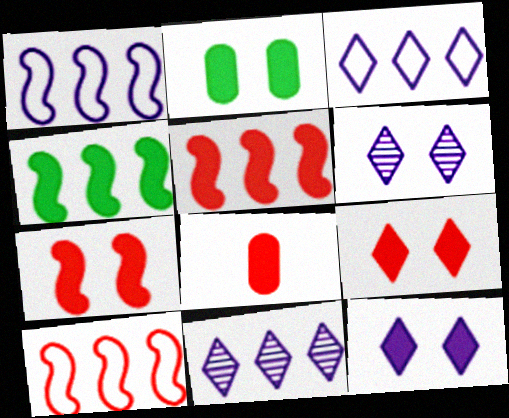[[2, 7, 12], 
[4, 8, 12], 
[5, 8, 9]]